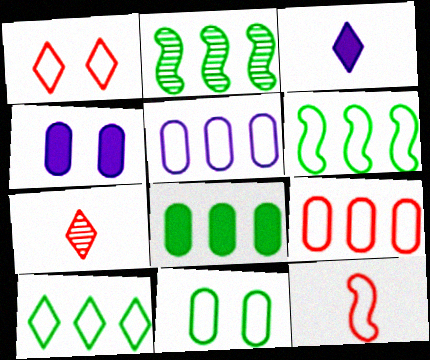[[1, 9, 12], 
[2, 8, 10], 
[4, 6, 7]]